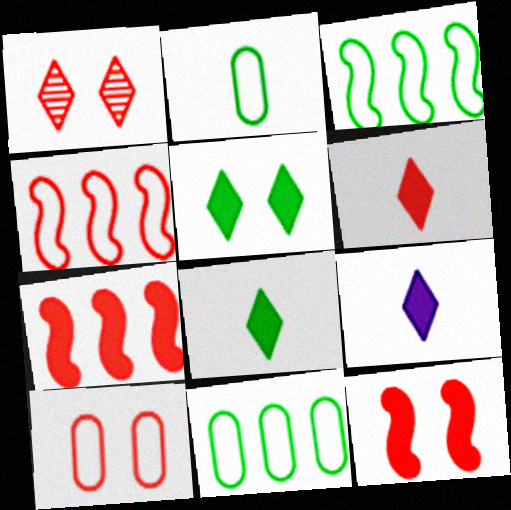[[1, 10, 12], 
[6, 8, 9]]